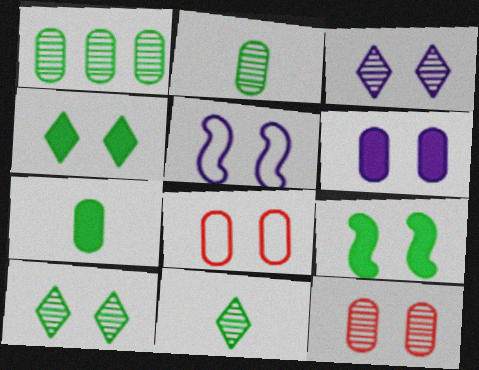[[3, 5, 6], 
[3, 8, 9], 
[4, 5, 12]]